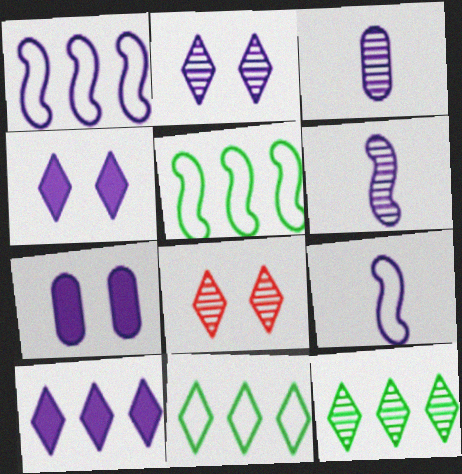[[1, 3, 4]]